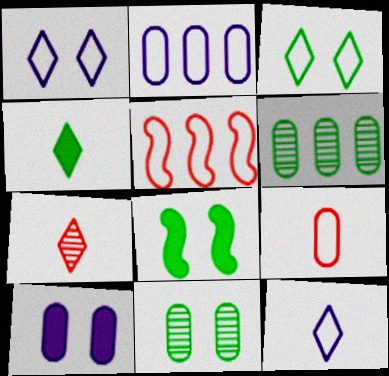[[2, 7, 8], 
[3, 8, 11], 
[4, 7, 12], 
[6, 9, 10]]